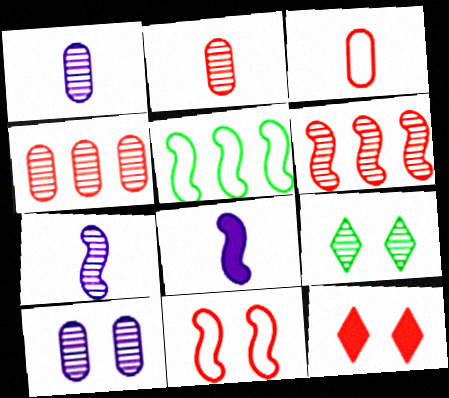[[1, 5, 12], 
[1, 6, 9], 
[3, 6, 12], 
[4, 7, 9]]